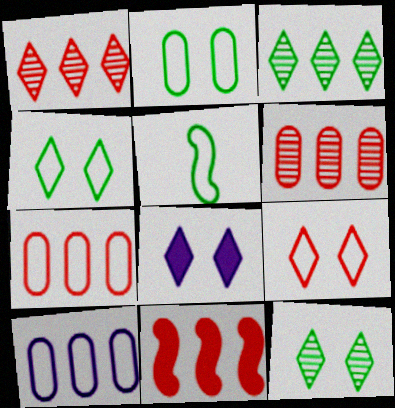[[1, 7, 11], 
[3, 10, 11], 
[5, 6, 8], 
[5, 9, 10], 
[8, 9, 12]]